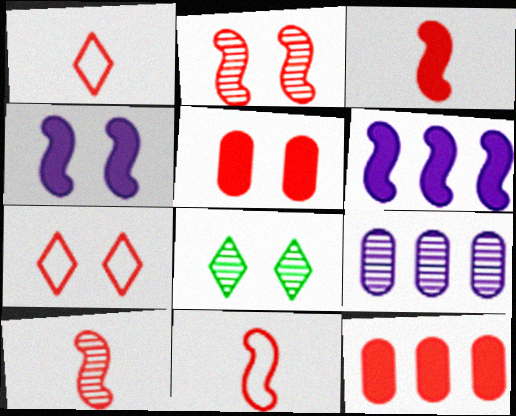[[1, 2, 12], 
[2, 5, 7], 
[3, 10, 11], 
[7, 10, 12], 
[8, 9, 10]]